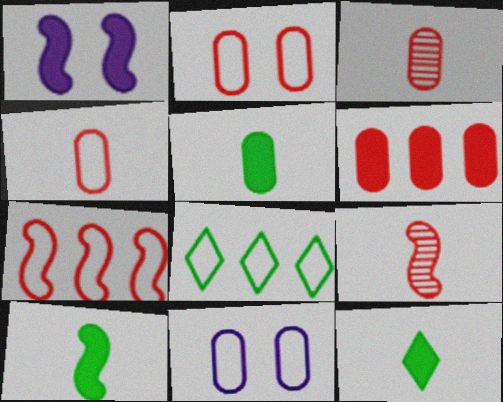[[1, 3, 8], 
[1, 6, 12], 
[2, 3, 6], 
[5, 10, 12]]